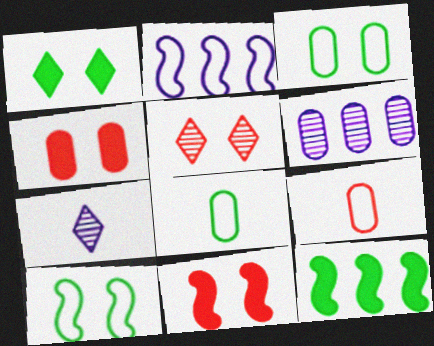[[4, 6, 8]]